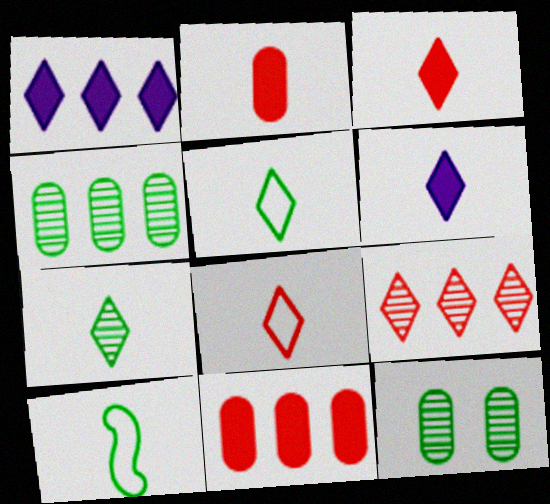[[6, 7, 8]]